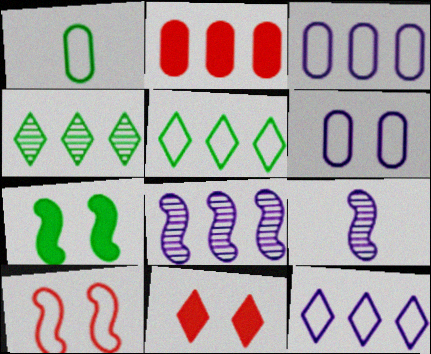[[1, 4, 7], 
[1, 8, 11], 
[1, 10, 12], 
[2, 5, 8]]